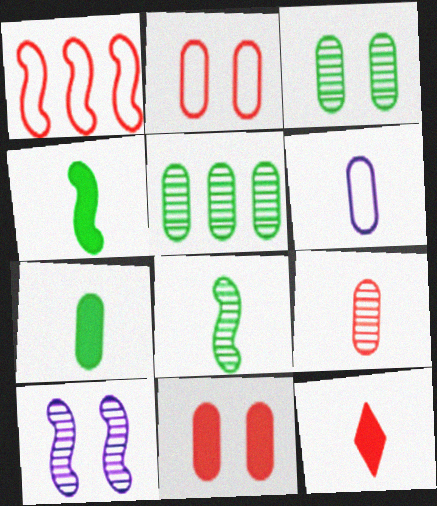[[1, 4, 10], 
[5, 6, 11], 
[6, 7, 9], 
[6, 8, 12]]